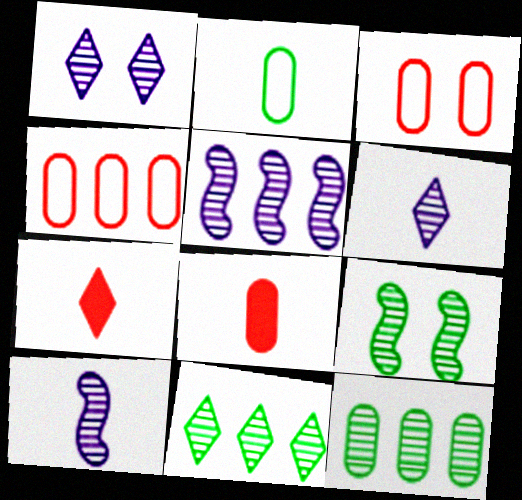[[2, 7, 10]]